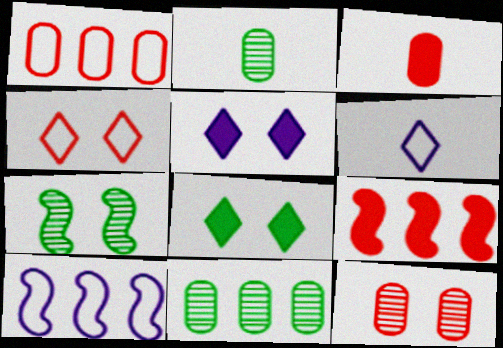[[1, 3, 12]]